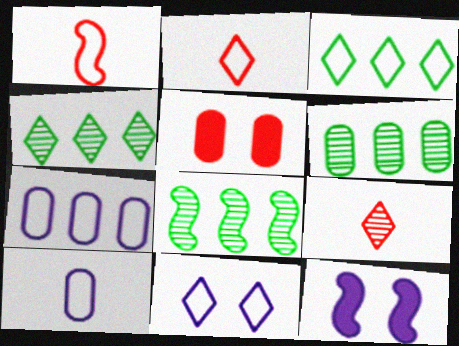[[1, 8, 12], 
[2, 3, 11], 
[2, 6, 12], 
[4, 6, 8], 
[5, 6, 10]]